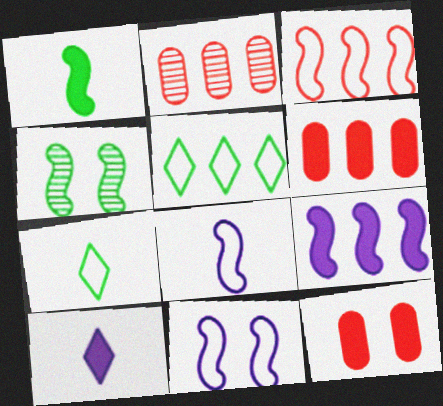[[2, 5, 9]]